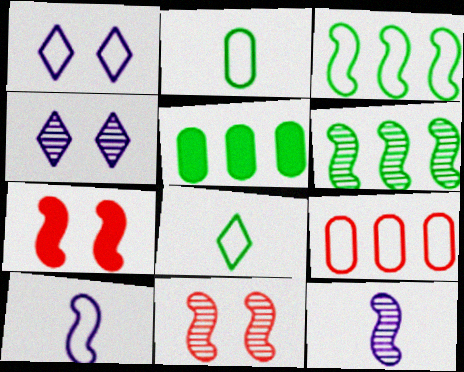[[3, 7, 12], 
[6, 7, 10], 
[6, 11, 12]]